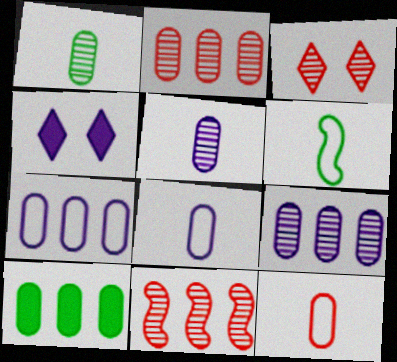[[2, 4, 6], 
[2, 7, 10]]